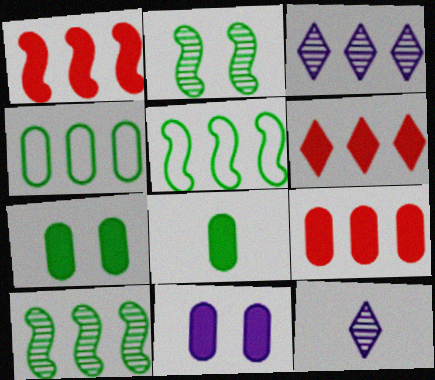[[1, 3, 4], 
[1, 6, 9], 
[3, 5, 9], 
[8, 9, 11]]